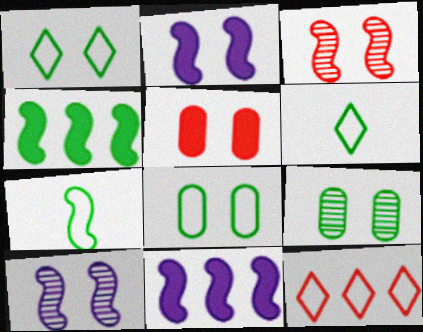[[1, 5, 10], 
[3, 7, 11], 
[4, 6, 9]]